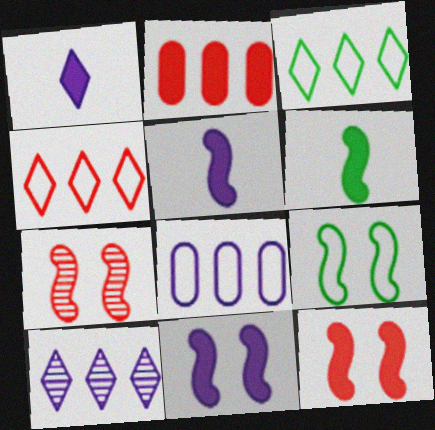[[7, 9, 11]]